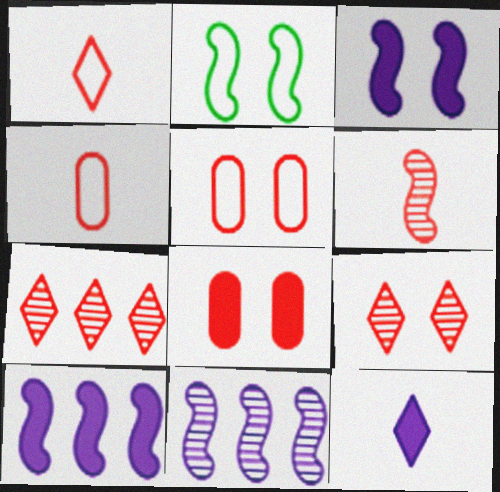[[2, 6, 10]]